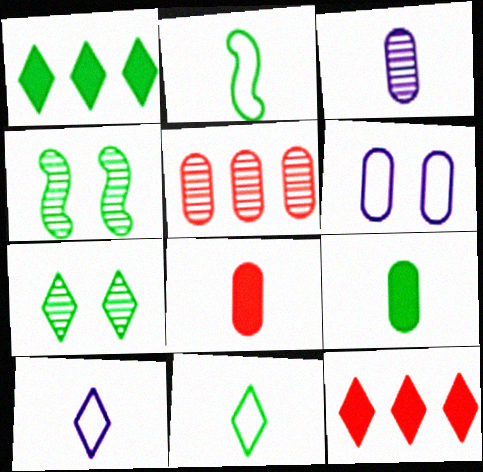[[1, 7, 11], 
[5, 6, 9], 
[7, 10, 12]]